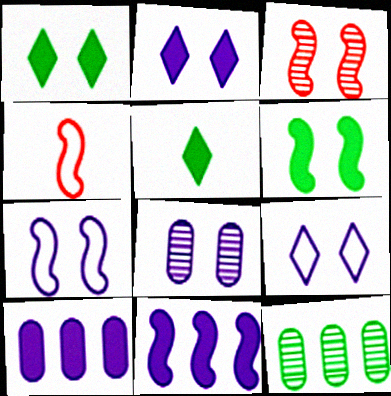[[2, 4, 12], 
[2, 7, 8], 
[3, 6, 7]]